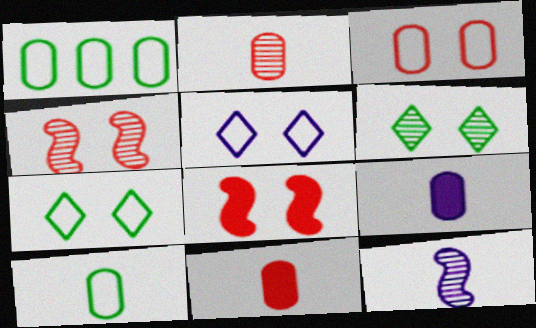[[2, 9, 10]]